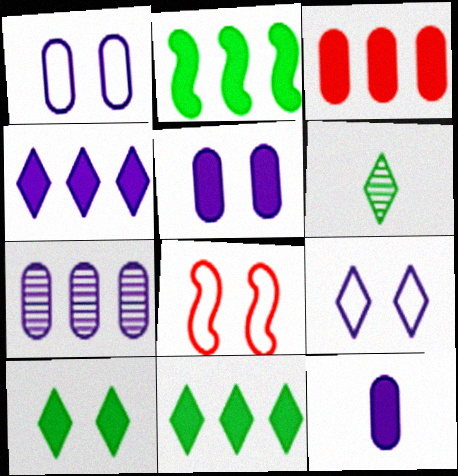[[1, 7, 12], 
[2, 3, 4]]